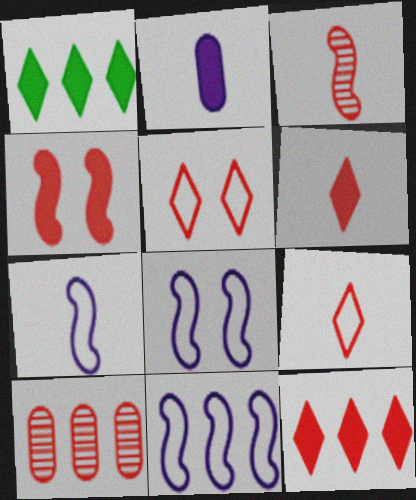[[1, 2, 4], 
[1, 10, 11], 
[4, 9, 10], 
[7, 8, 11]]